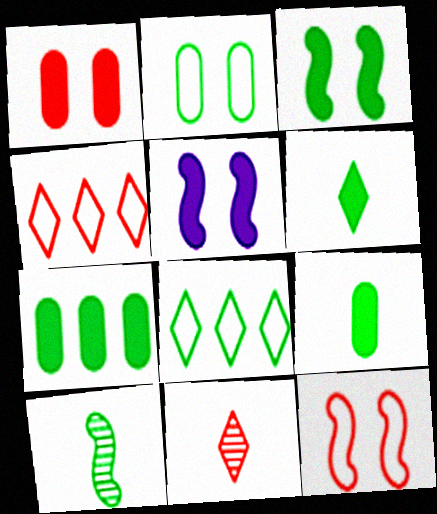[[3, 6, 7]]